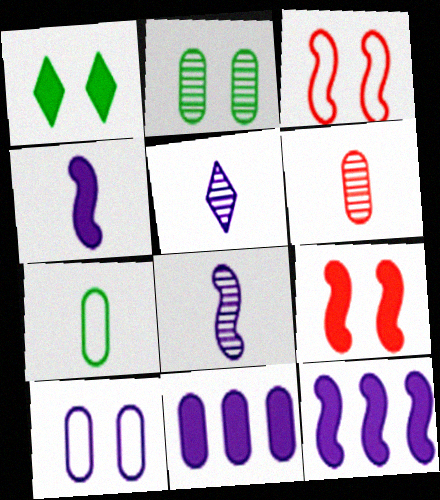[[5, 10, 12]]